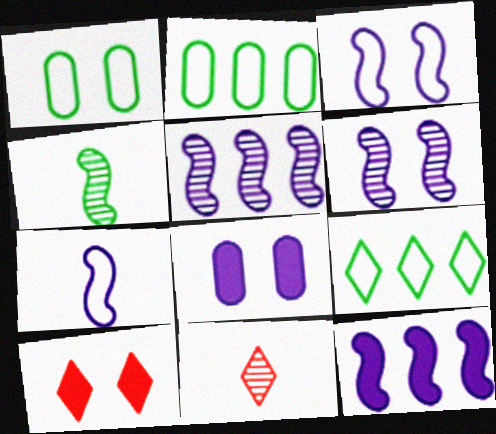[[1, 6, 10], 
[1, 11, 12], 
[6, 7, 12]]